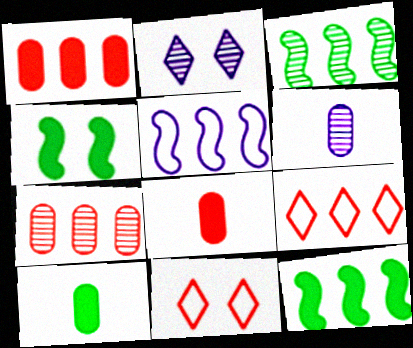[[4, 6, 9], 
[6, 11, 12]]